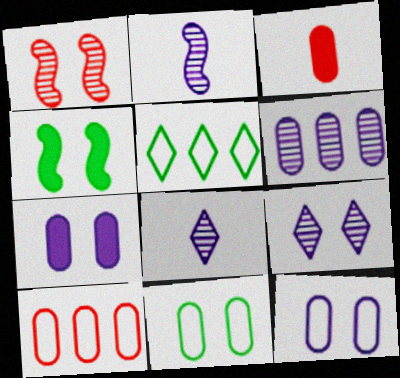[[2, 6, 9], 
[3, 6, 11], 
[4, 8, 10]]